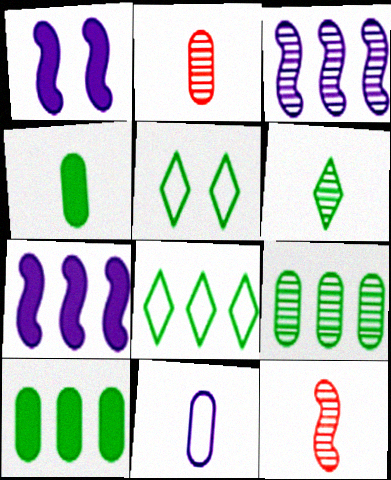[[1, 2, 8], 
[2, 4, 11], 
[2, 5, 7]]